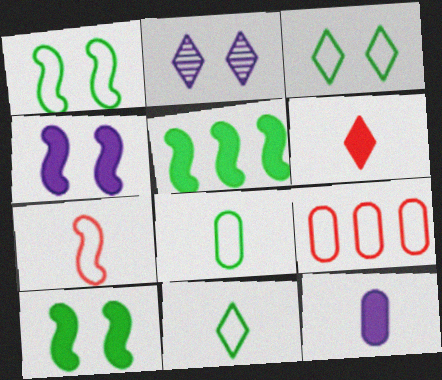[]